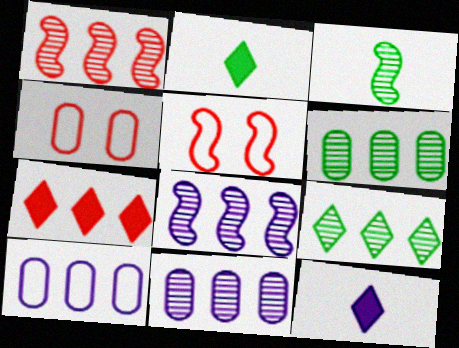[[1, 9, 11], 
[2, 4, 8], 
[2, 5, 11], 
[5, 6, 12]]